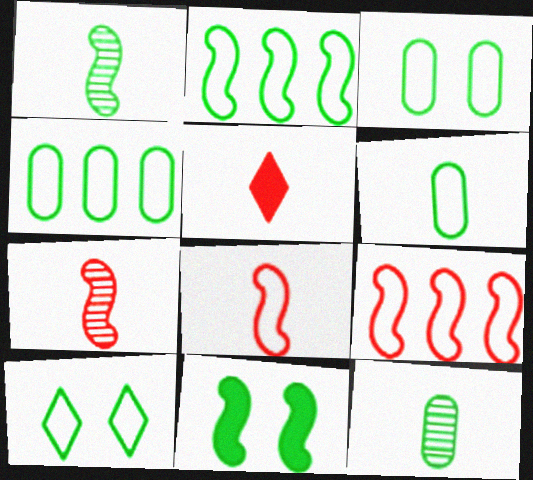[[1, 2, 11], 
[2, 6, 10], 
[3, 4, 6]]